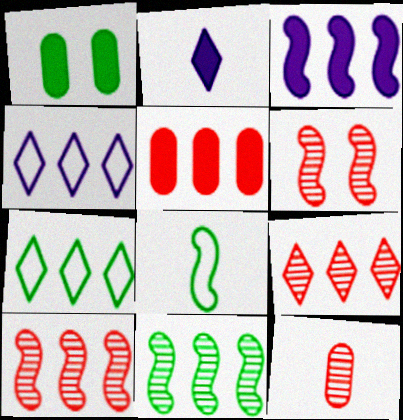[[2, 8, 12], 
[3, 6, 8], 
[4, 5, 11], 
[6, 9, 12]]